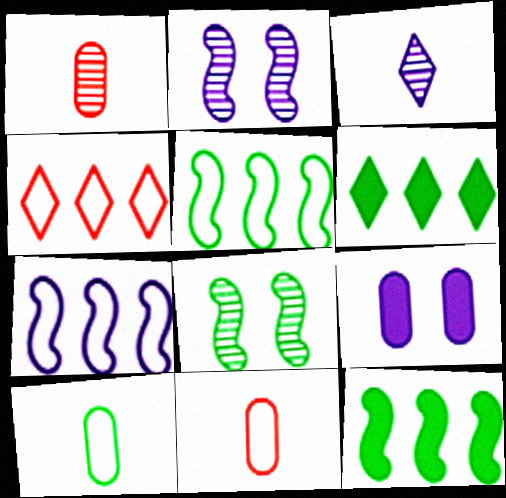[[2, 6, 11], 
[3, 7, 9], 
[6, 8, 10]]